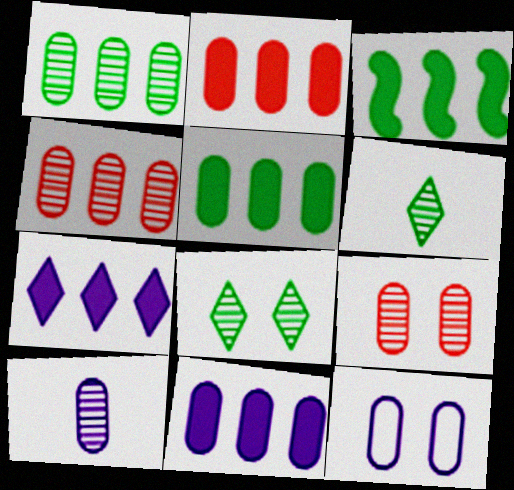[[1, 9, 10], 
[2, 3, 7], 
[2, 5, 11], 
[10, 11, 12]]